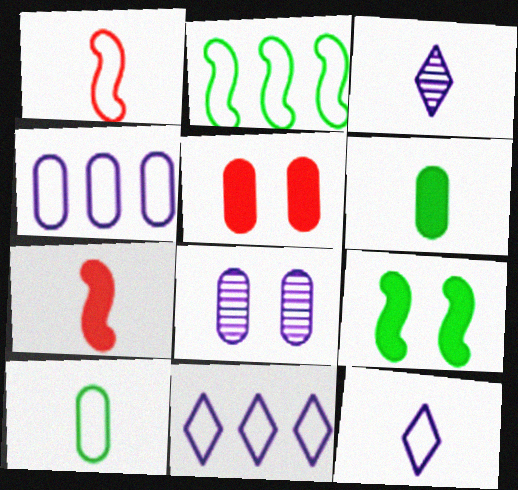[[1, 3, 6], 
[1, 10, 12], 
[2, 3, 5], 
[3, 7, 10]]